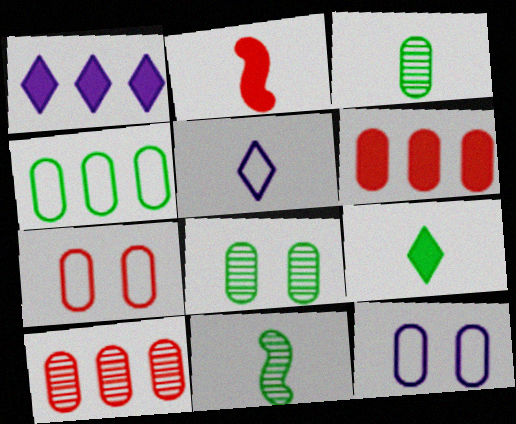[[1, 7, 11], 
[2, 3, 5], 
[3, 6, 12]]